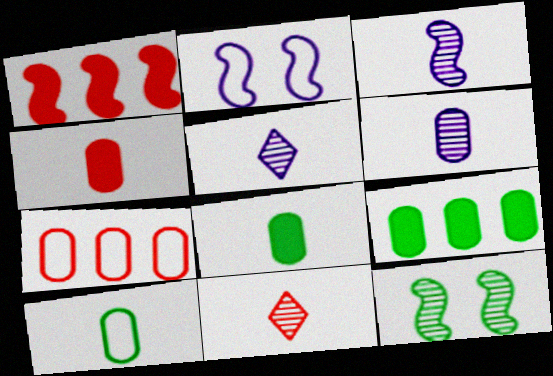[[2, 9, 11], 
[3, 5, 6], 
[4, 6, 10]]